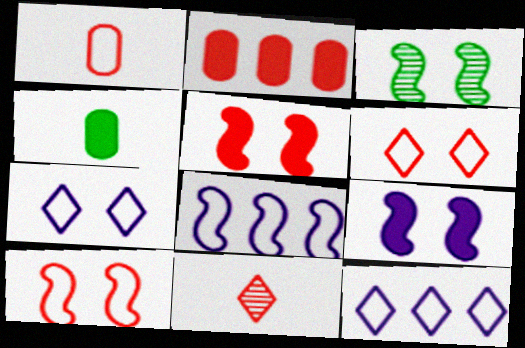[[2, 10, 11], 
[3, 9, 10]]